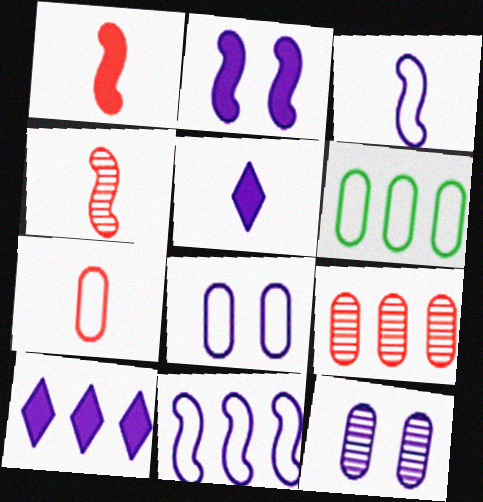[[3, 10, 12], 
[5, 11, 12], 
[6, 7, 8]]